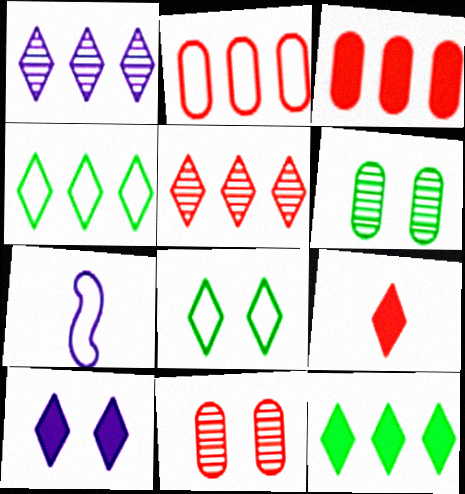[[1, 8, 9], 
[2, 7, 8], 
[7, 11, 12], 
[9, 10, 12]]